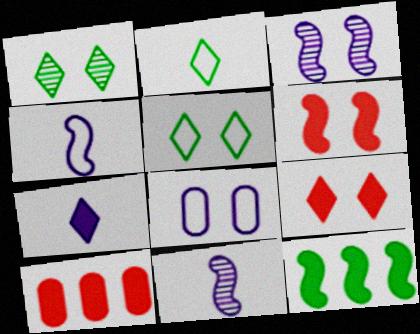[[1, 4, 10], 
[1, 6, 8], 
[2, 3, 10], 
[5, 10, 11]]